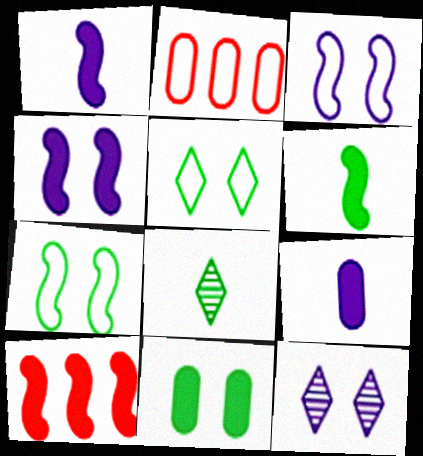[[2, 4, 8], 
[2, 6, 12], 
[4, 6, 10]]